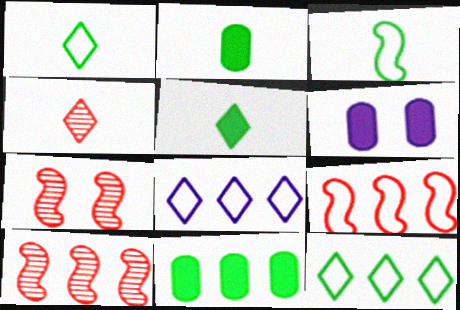[[1, 6, 10], 
[2, 7, 8], 
[8, 10, 11]]